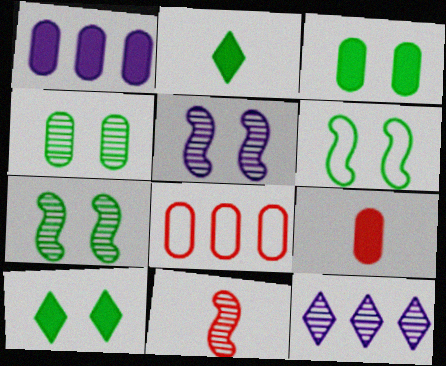[[1, 3, 9], 
[2, 5, 8], 
[4, 6, 10], 
[4, 11, 12], 
[6, 9, 12]]